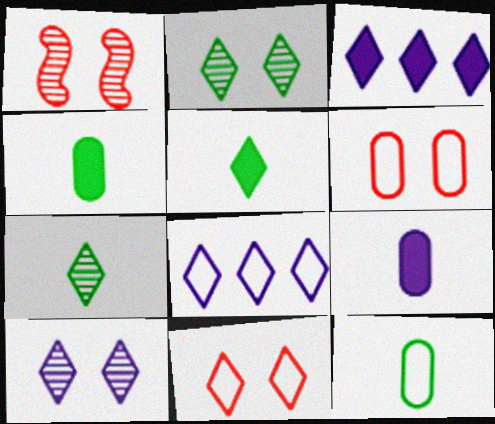[[1, 3, 12], 
[1, 4, 8], 
[3, 7, 11]]